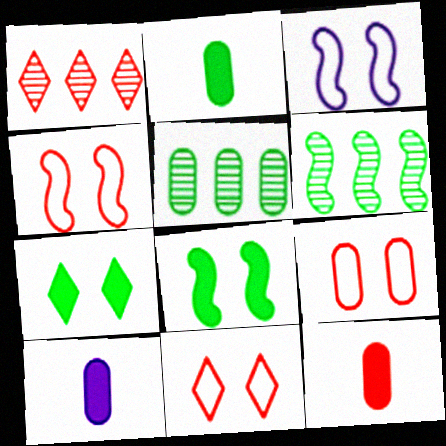[[1, 2, 3], 
[1, 4, 12], 
[2, 10, 12], 
[4, 9, 11], 
[5, 9, 10], 
[6, 10, 11]]